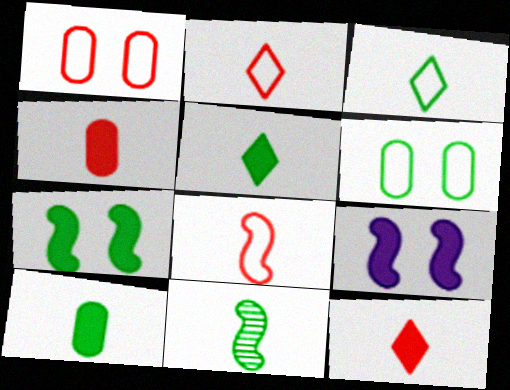[[3, 10, 11]]